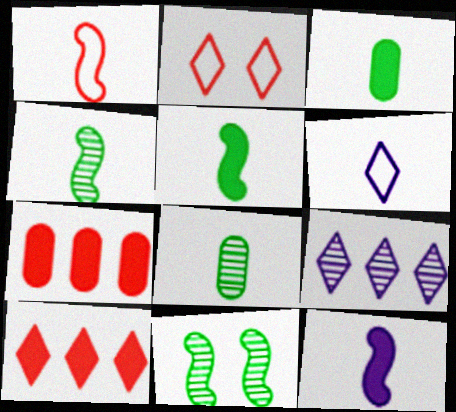[[1, 4, 12], 
[6, 7, 11]]